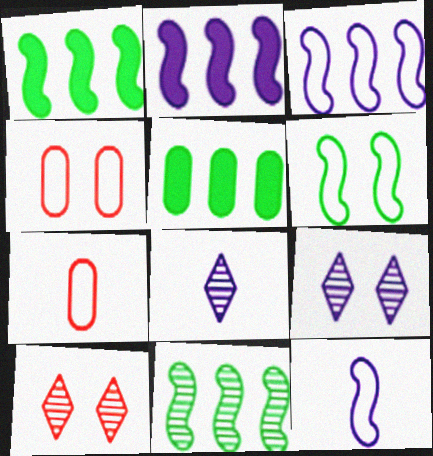[[1, 4, 8], 
[1, 7, 9], 
[5, 10, 12]]